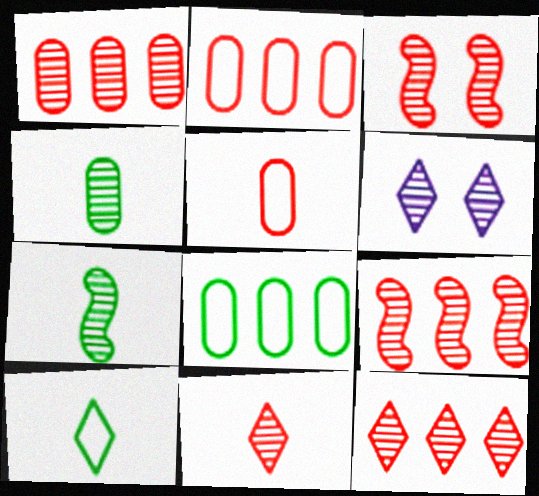[[1, 3, 11], 
[1, 6, 7], 
[1, 9, 12], 
[4, 6, 9]]